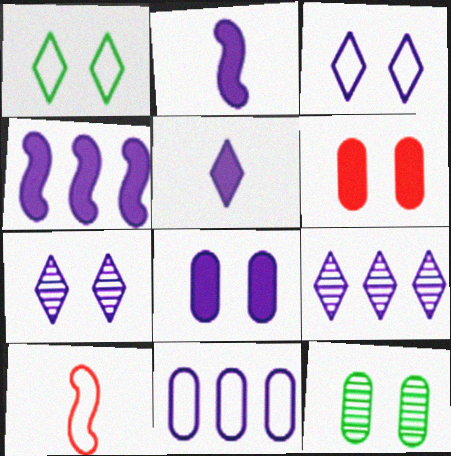[[1, 10, 11], 
[2, 7, 11], 
[3, 5, 9], 
[4, 5, 8], 
[4, 9, 11]]